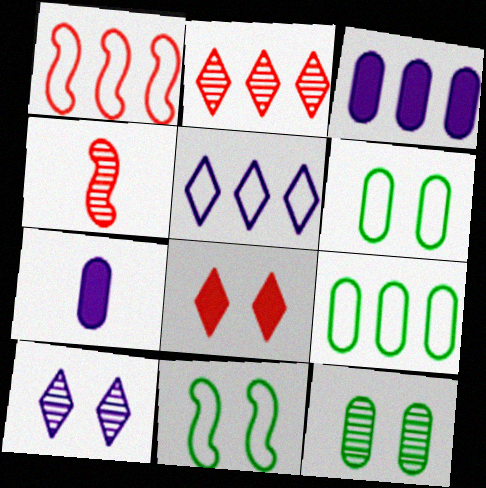[[1, 5, 9], 
[2, 7, 11]]